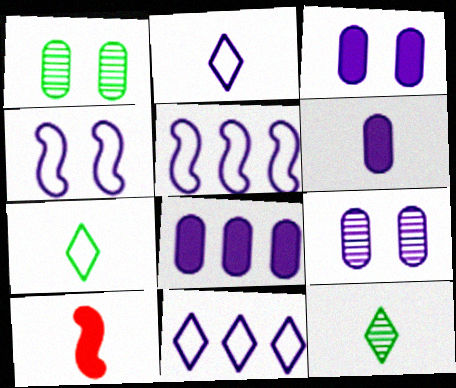[[1, 10, 11], 
[3, 6, 8]]